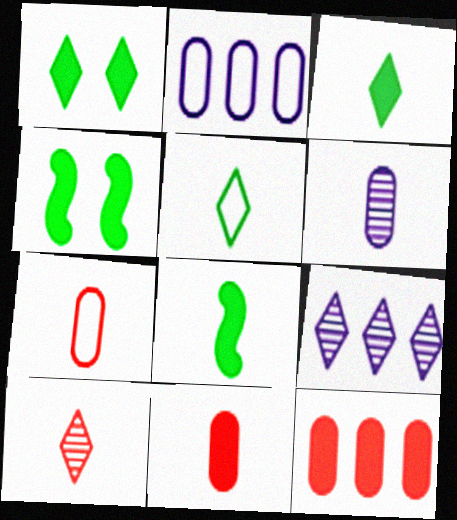[[2, 4, 10], 
[4, 7, 9]]